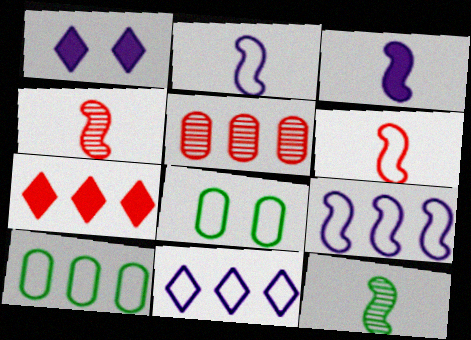[[1, 4, 10], 
[3, 6, 12], 
[6, 8, 11]]